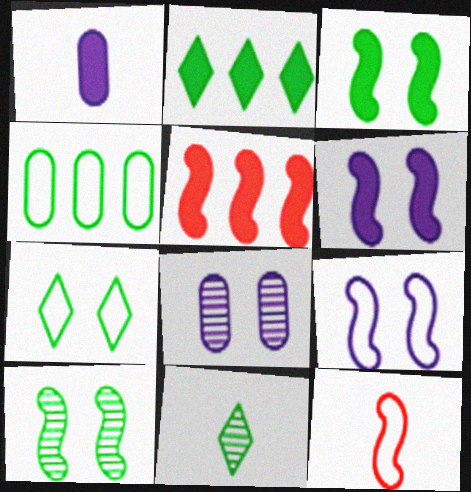[[1, 11, 12], 
[2, 7, 11], 
[2, 8, 12], 
[3, 4, 11]]